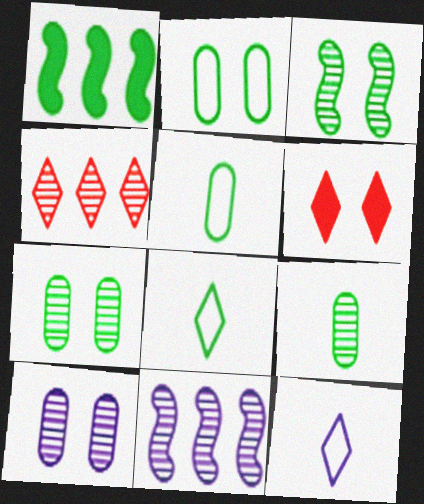[[1, 7, 8], 
[5, 6, 11]]